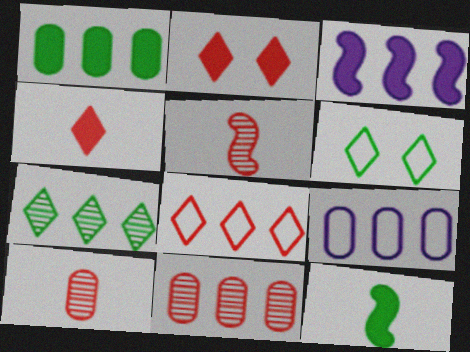[[1, 9, 11], 
[3, 6, 10]]